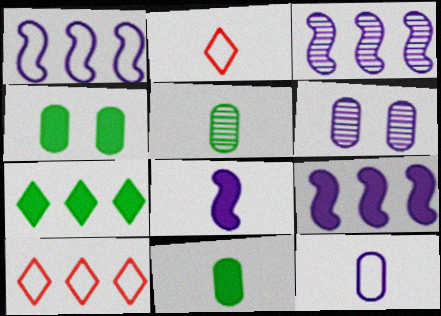[[1, 3, 9], 
[2, 3, 4], 
[2, 5, 8]]